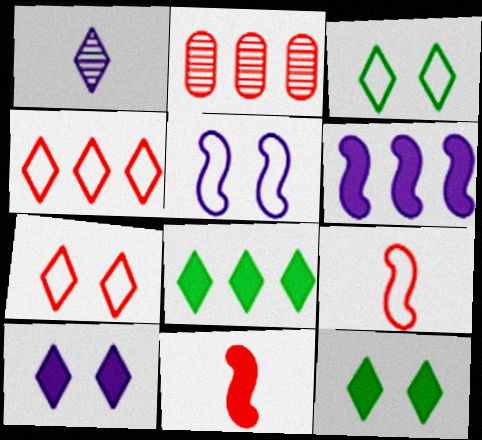[[1, 4, 12], 
[1, 7, 8], 
[2, 7, 11]]